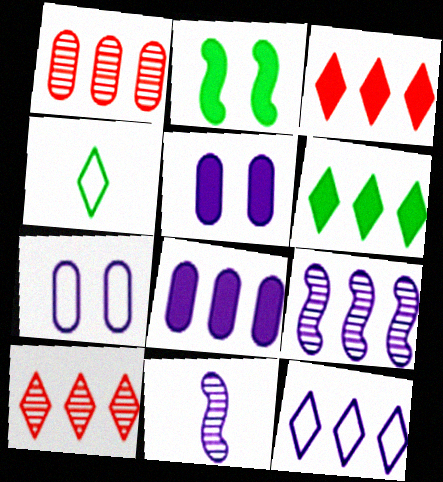[[5, 11, 12], 
[6, 10, 12], 
[8, 9, 12]]